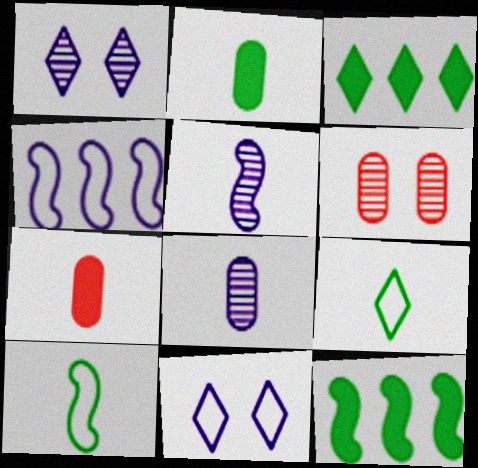[[5, 7, 9]]